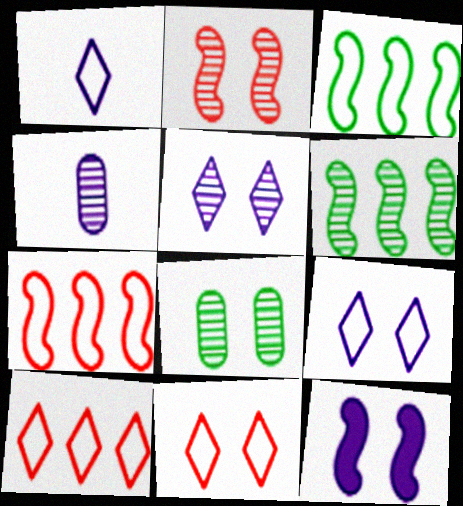[[2, 5, 8], 
[8, 11, 12]]